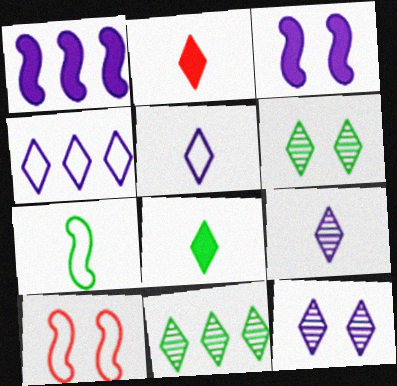[[2, 4, 6]]